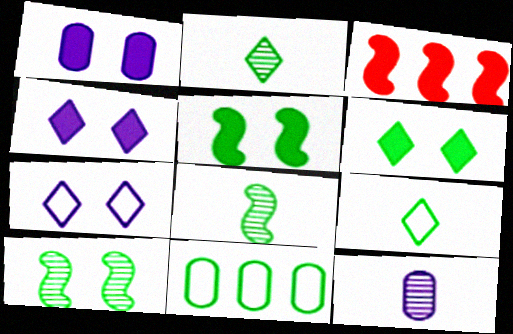[[2, 5, 11], 
[6, 8, 11]]